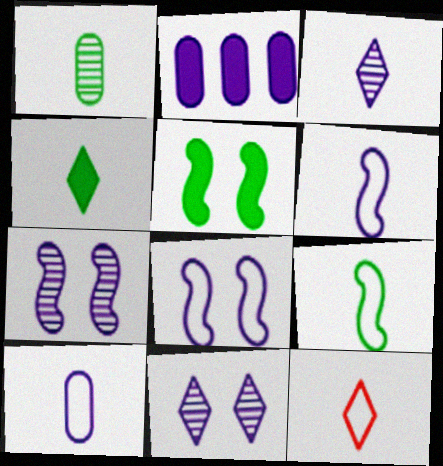[[1, 4, 9], 
[2, 3, 8], 
[2, 6, 11], 
[3, 4, 12], 
[9, 10, 12]]